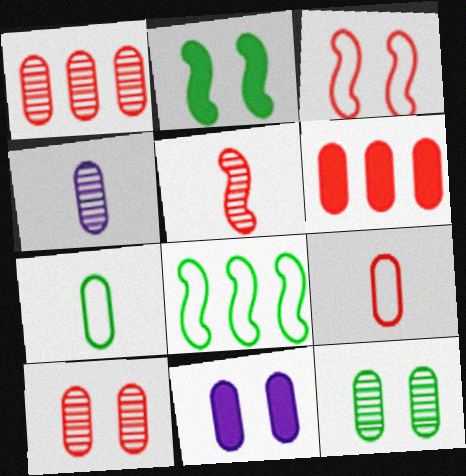[[1, 4, 12], 
[1, 7, 11], 
[6, 9, 10]]